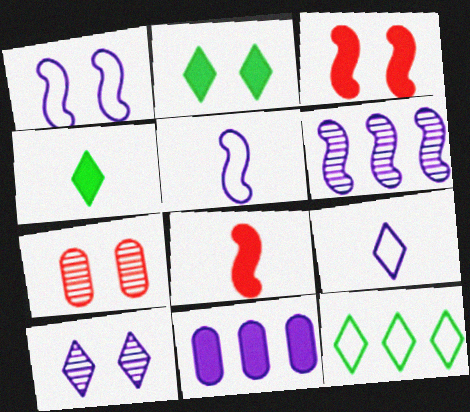[[1, 2, 7], 
[2, 8, 11], 
[3, 4, 11], 
[5, 10, 11]]